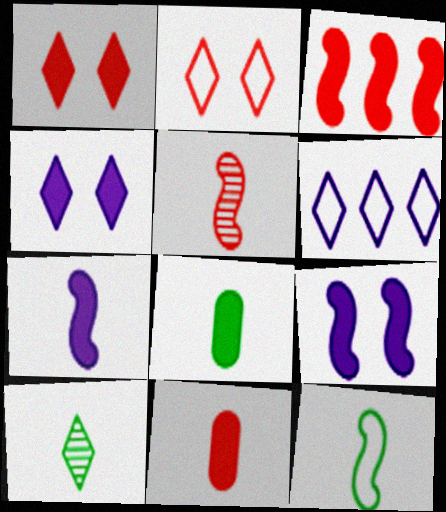[[1, 3, 11], 
[1, 6, 10], 
[3, 4, 8], 
[5, 7, 12], 
[8, 10, 12]]